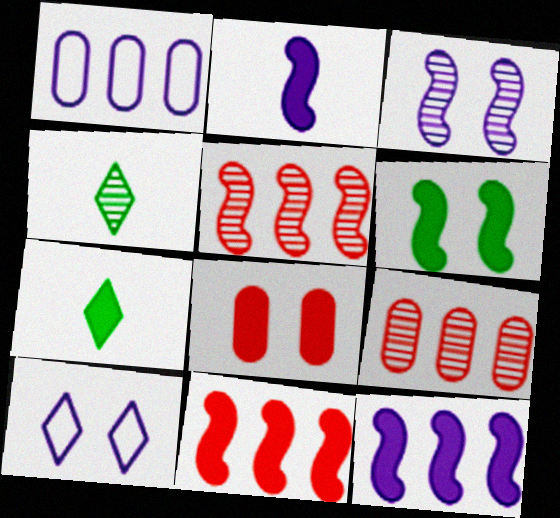[[2, 6, 11], 
[3, 4, 9], 
[7, 8, 12]]